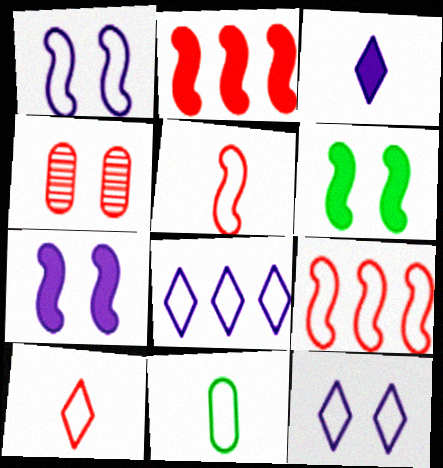[[2, 4, 10], 
[4, 6, 12], 
[9, 11, 12]]